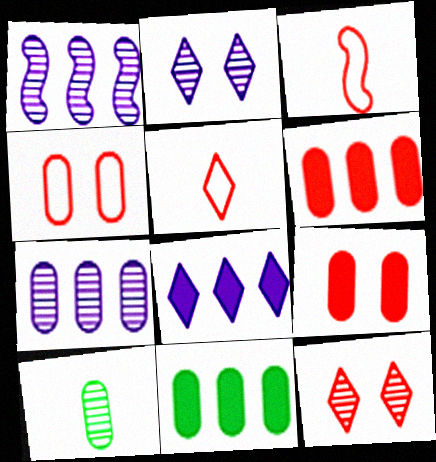[[1, 10, 12], 
[2, 3, 11], 
[3, 6, 12]]